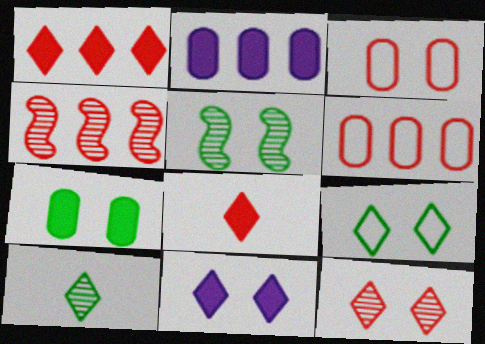[[1, 4, 6], 
[3, 4, 8], 
[3, 5, 11], 
[5, 7, 9], 
[9, 11, 12]]